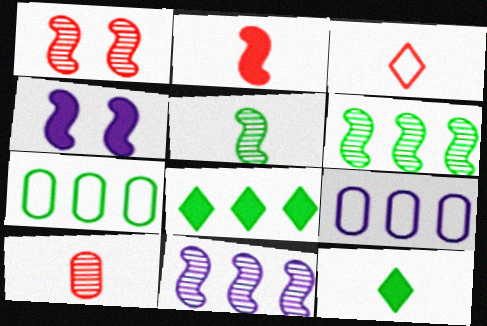[[1, 5, 11], 
[1, 9, 12], 
[2, 3, 10], 
[6, 7, 8]]